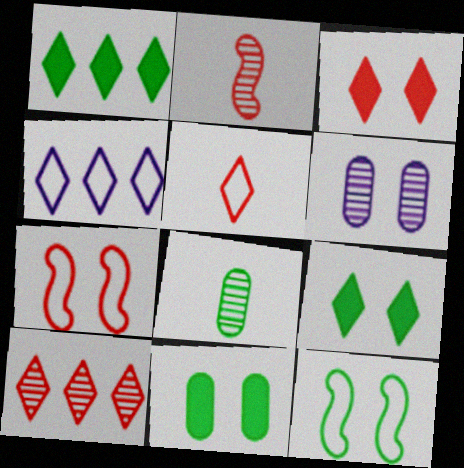[[1, 4, 10], 
[1, 8, 12], 
[2, 4, 11], 
[3, 5, 10], 
[3, 6, 12], 
[6, 7, 9]]